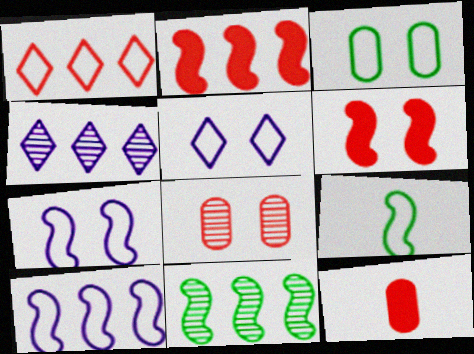[[2, 10, 11], 
[5, 11, 12]]